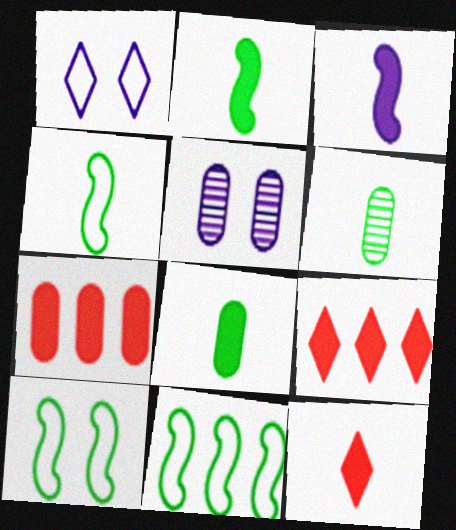[[3, 8, 12], 
[4, 5, 9], 
[4, 10, 11], 
[5, 11, 12]]